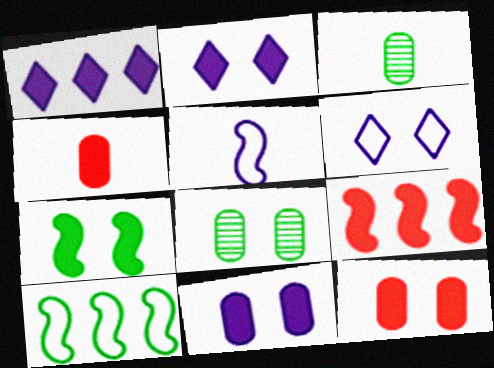[[1, 4, 7], 
[2, 7, 12], 
[3, 6, 9]]